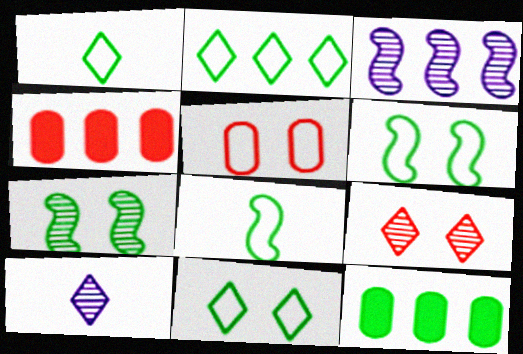[[1, 2, 11], 
[1, 7, 12], 
[2, 3, 4], 
[4, 6, 10]]